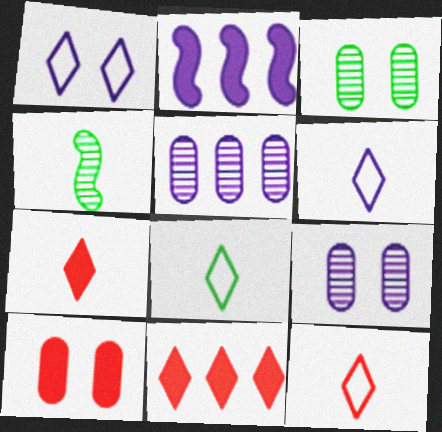[[2, 3, 12], 
[2, 6, 9], 
[6, 8, 12]]